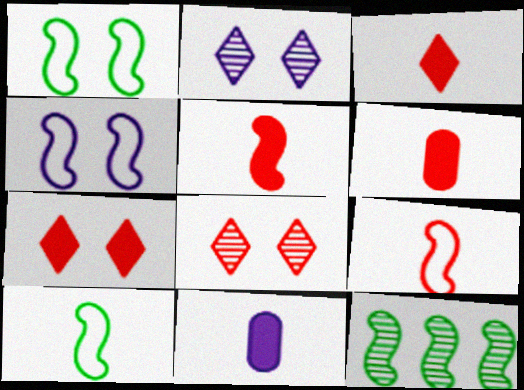[[3, 5, 6], 
[4, 5, 12]]